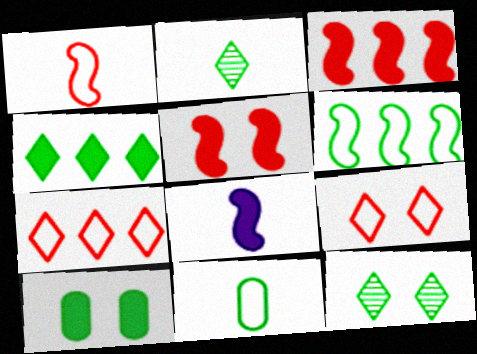[[2, 6, 10]]